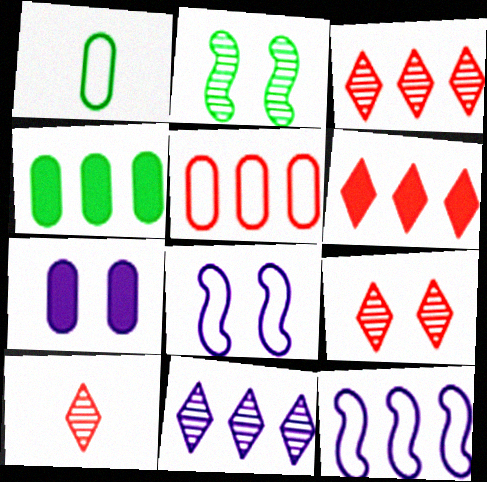[[3, 4, 12], 
[3, 9, 10], 
[4, 8, 10]]